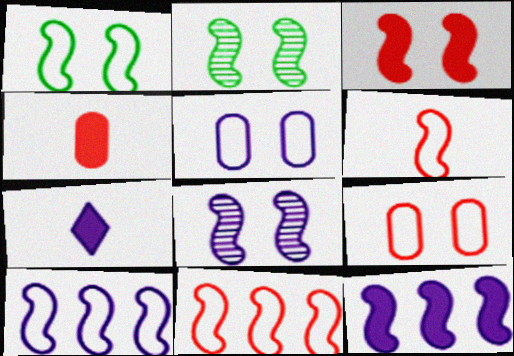[[1, 3, 8], 
[1, 6, 10], 
[2, 6, 12]]